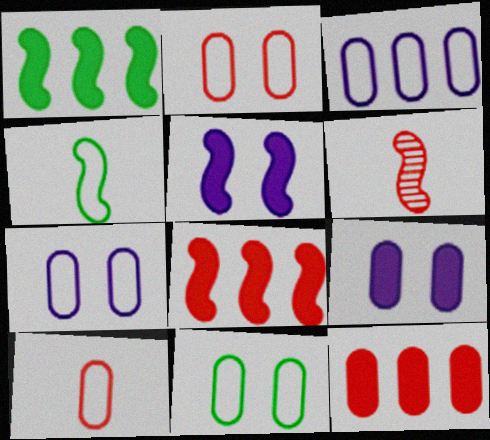[[2, 7, 11], 
[3, 10, 11]]